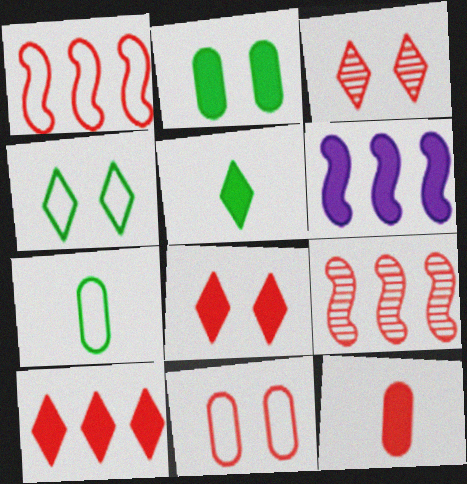[[1, 3, 12], 
[3, 6, 7]]